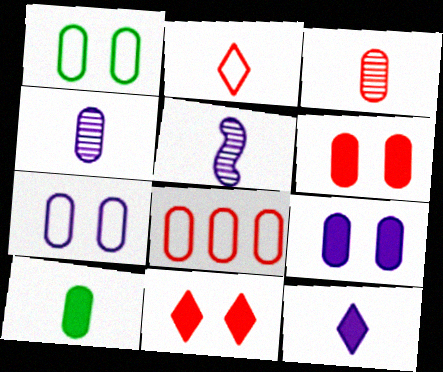[[2, 5, 10], 
[3, 6, 8]]